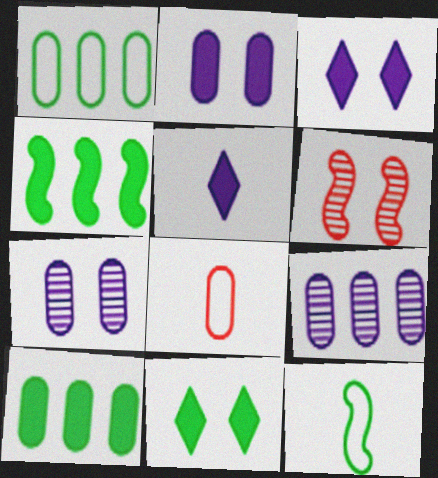[[1, 5, 6], 
[7, 8, 10]]